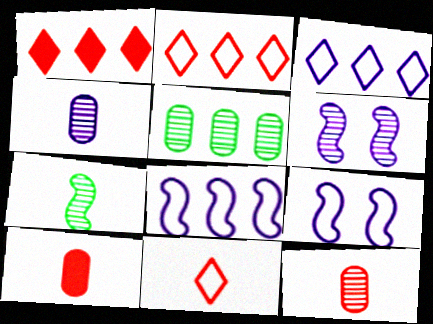[[1, 5, 8]]